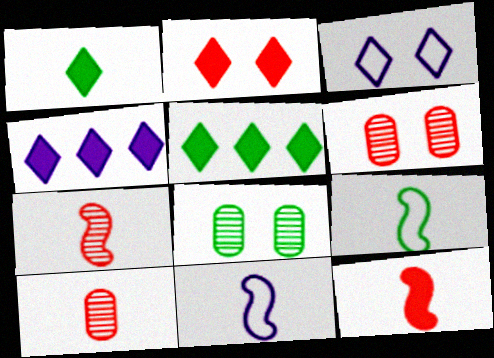[[1, 2, 4], 
[1, 10, 11], 
[4, 6, 9], 
[5, 6, 11], 
[5, 8, 9]]